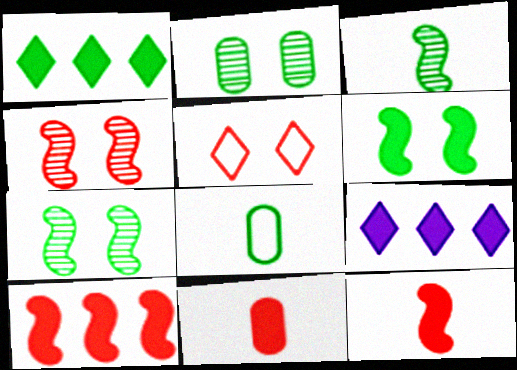[[1, 7, 8], 
[4, 8, 9], 
[6, 9, 11]]